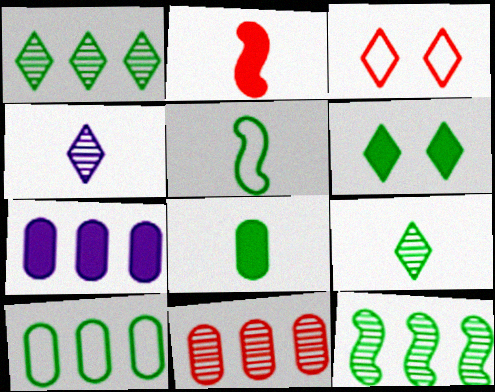[[2, 3, 11], 
[2, 6, 7], 
[5, 8, 9], 
[7, 10, 11]]